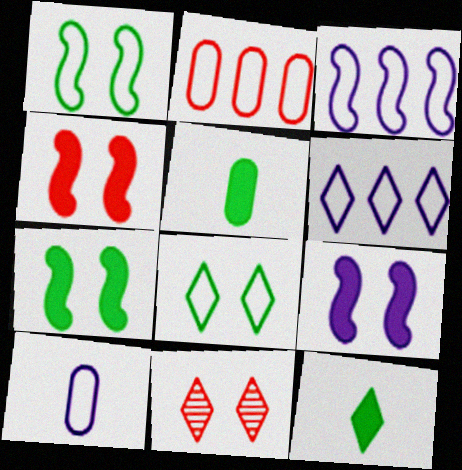[[3, 5, 11], 
[4, 7, 9], 
[6, 11, 12]]